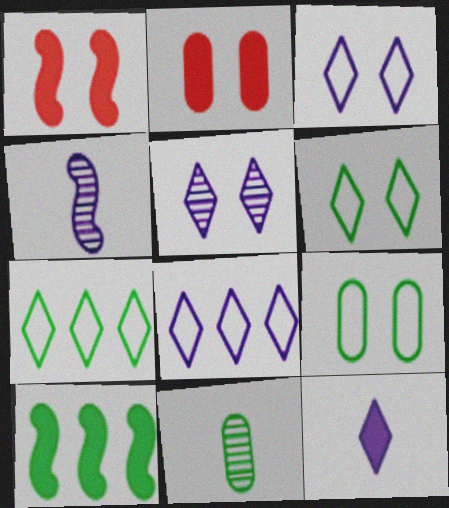[[1, 5, 9], 
[1, 8, 11], 
[2, 4, 7], 
[2, 10, 12], 
[5, 8, 12], 
[6, 10, 11]]